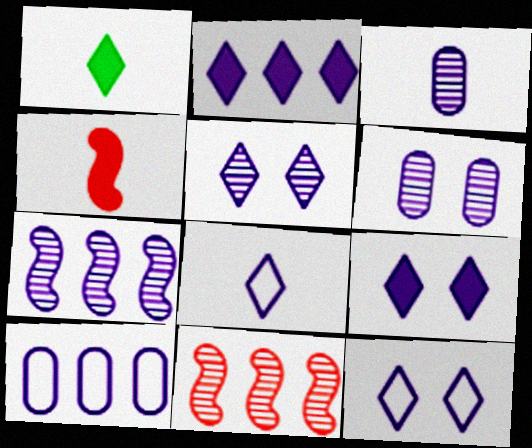[[2, 5, 8], 
[2, 7, 10], 
[3, 5, 7], 
[5, 9, 12]]